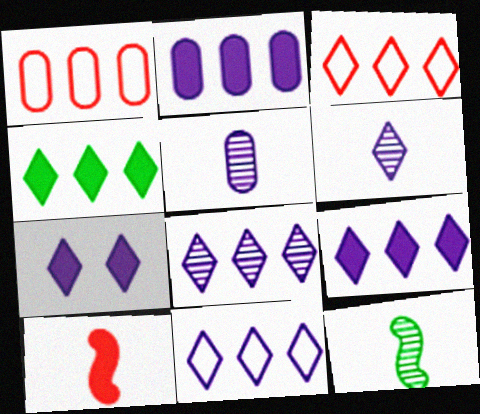[[1, 7, 12], 
[3, 4, 8], 
[6, 7, 11], 
[8, 9, 11]]